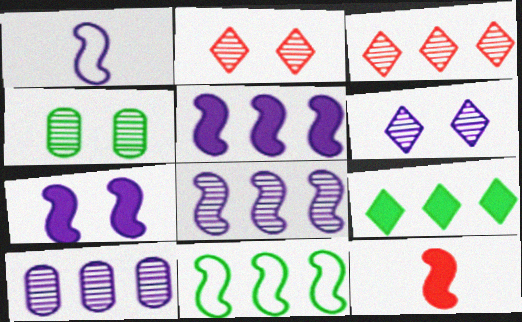[[1, 7, 8]]